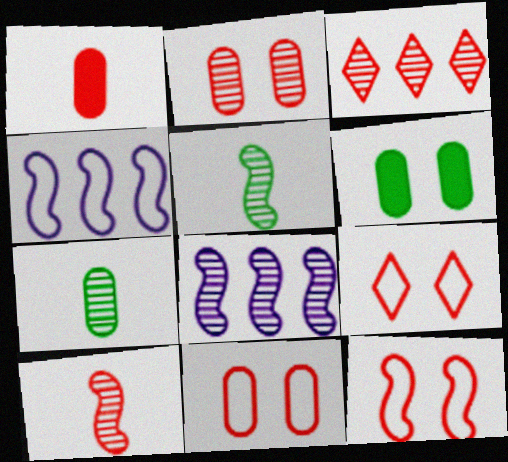[[1, 3, 12], 
[2, 3, 10], 
[9, 11, 12]]